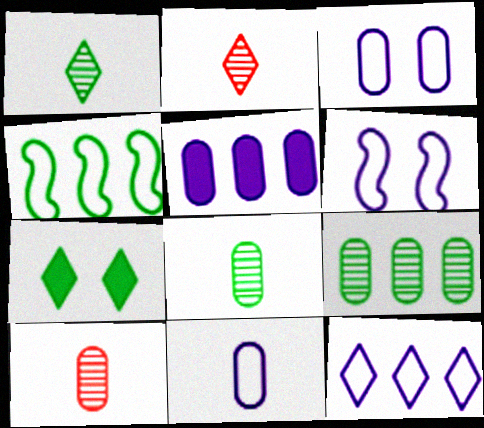[[2, 7, 12], 
[4, 7, 8], 
[6, 11, 12]]